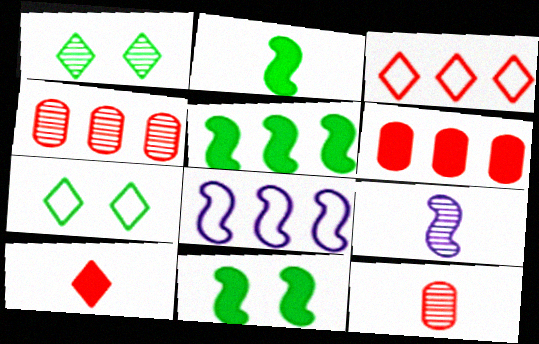[[1, 4, 9], 
[2, 5, 11], 
[6, 7, 9]]